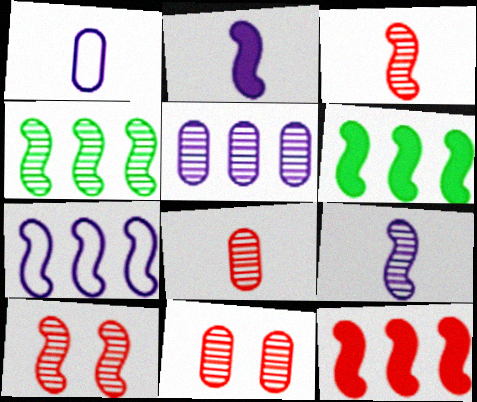[[4, 7, 12], 
[4, 9, 10]]